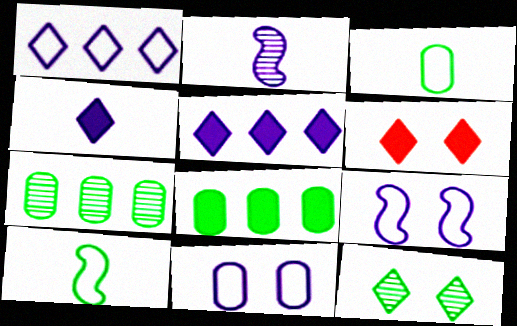[[2, 5, 11], 
[8, 10, 12]]